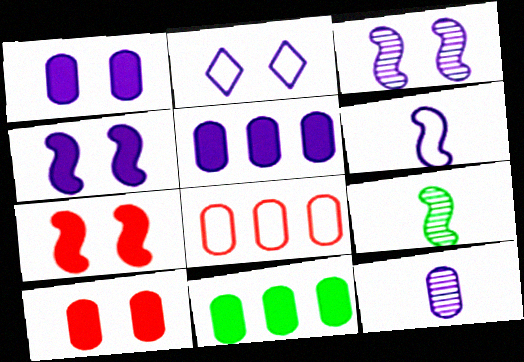[[1, 2, 3]]